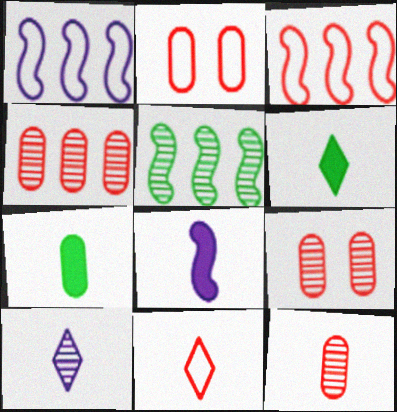[[1, 6, 9], 
[2, 3, 11], 
[4, 9, 12], 
[5, 9, 10], 
[6, 10, 11]]